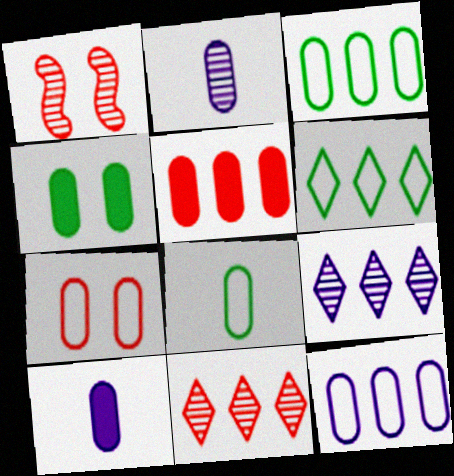[[1, 6, 10], 
[4, 5, 10], 
[7, 8, 12]]